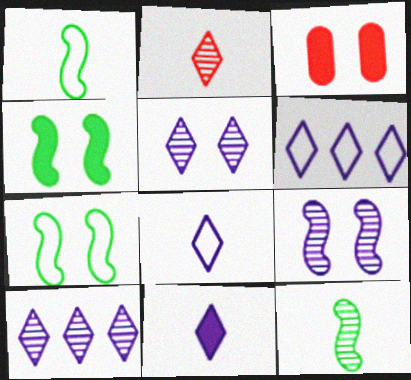[[1, 3, 10], 
[3, 5, 7], 
[3, 6, 12], 
[5, 6, 11]]